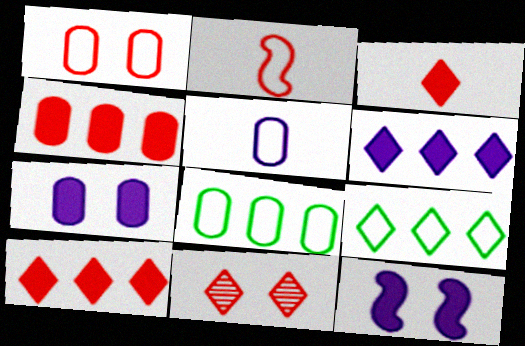[[1, 5, 8], 
[2, 4, 11]]